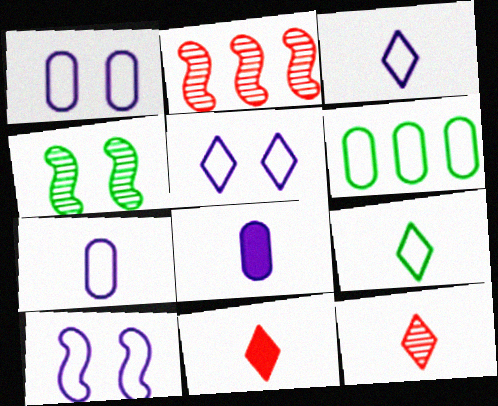[[1, 5, 10]]